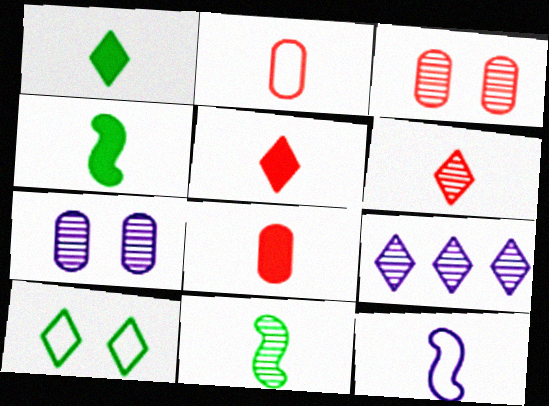[[3, 9, 11], 
[5, 9, 10]]